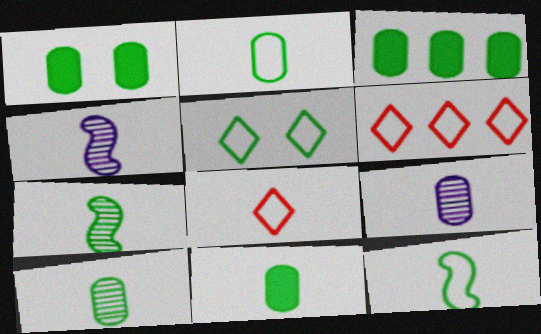[[1, 3, 11], 
[1, 4, 6], 
[2, 10, 11], 
[3, 5, 7], 
[4, 8, 11]]